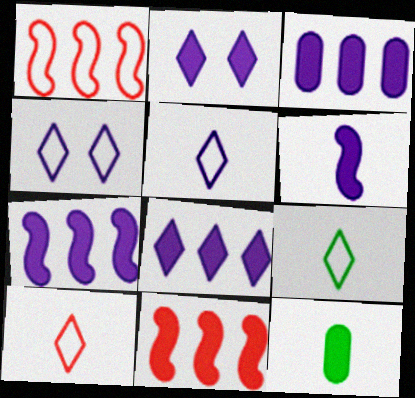[[2, 3, 6], 
[2, 11, 12], 
[3, 7, 8], 
[5, 9, 10]]